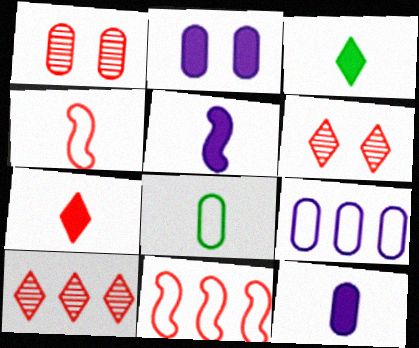[[1, 7, 11]]